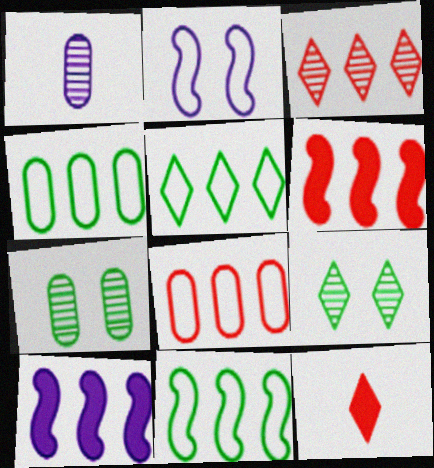[[3, 4, 10], 
[3, 6, 8], 
[4, 5, 11]]